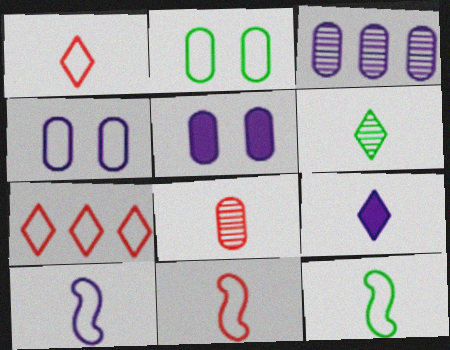[[1, 6, 9], 
[2, 7, 10], 
[4, 7, 12], 
[8, 9, 12], 
[10, 11, 12]]